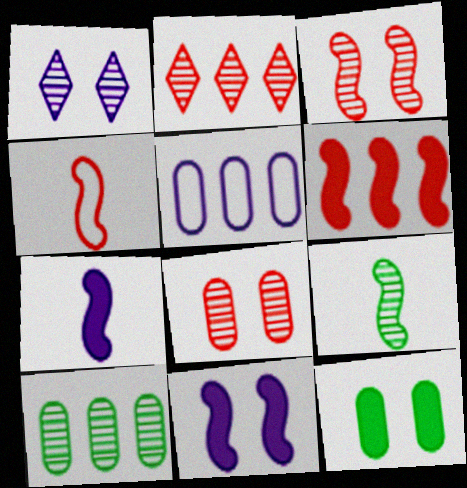[[1, 5, 7], 
[3, 4, 6], 
[4, 7, 9]]